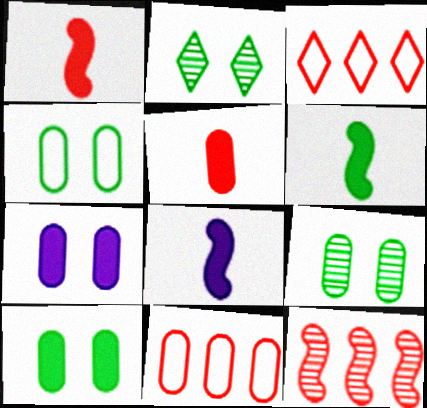[[1, 6, 8], 
[2, 8, 11], 
[3, 8, 9], 
[4, 9, 10]]